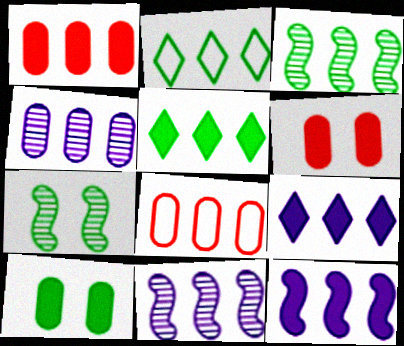[[1, 2, 11], 
[1, 5, 12], 
[3, 8, 9], 
[5, 8, 11]]